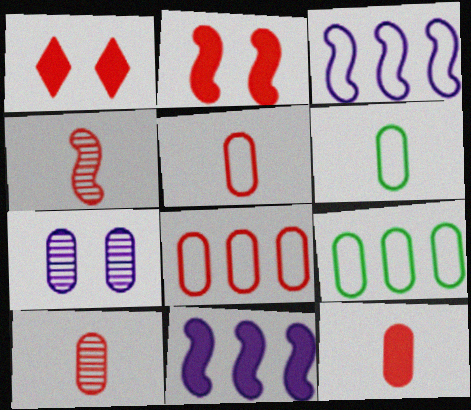[[1, 4, 8], 
[5, 10, 12], 
[7, 9, 12]]